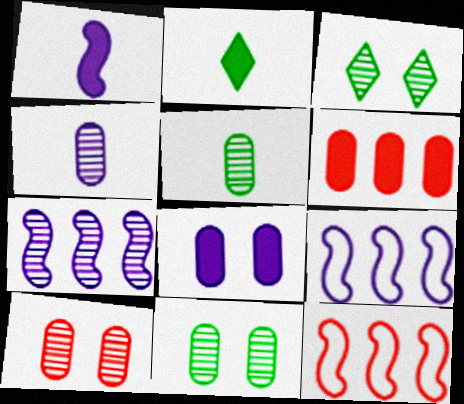[[2, 9, 10]]